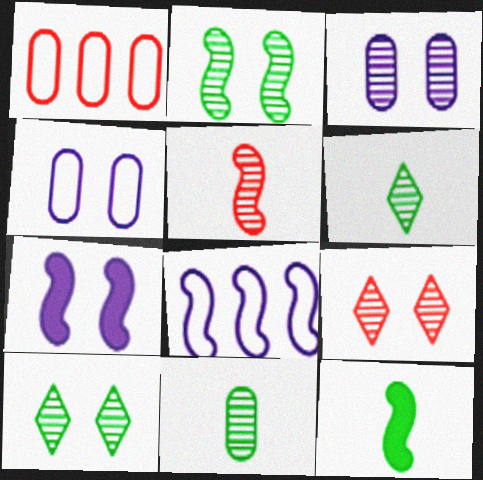[[1, 6, 7], 
[2, 3, 9]]